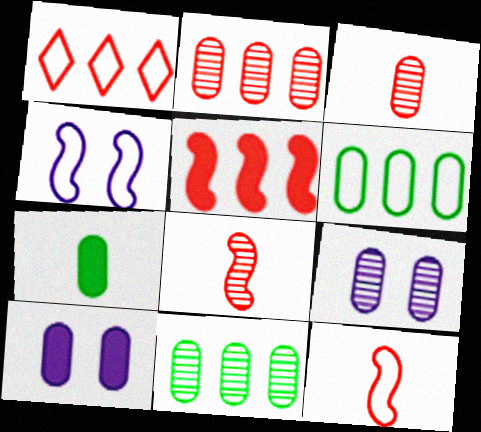[[1, 2, 5], 
[3, 6, 10], 
[3, 9, 11]]